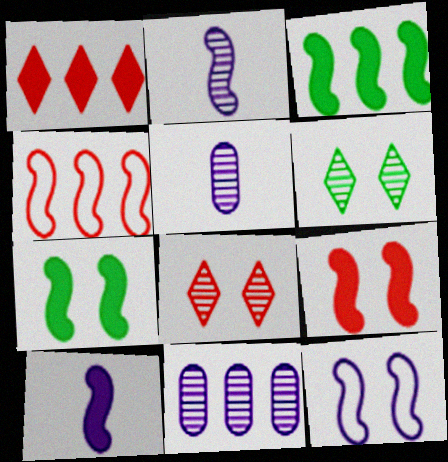[[2, 4, 7], 
[3, 9, 10]]